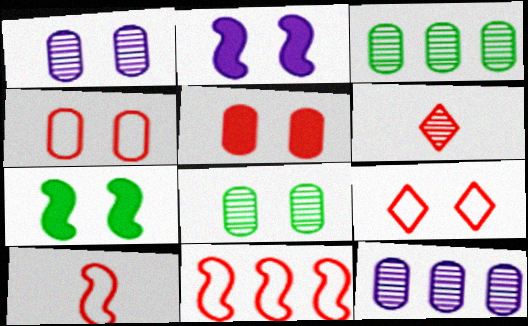[[1, 7, 9], 
[2, 8, 9], 
[5, 6, 11]]